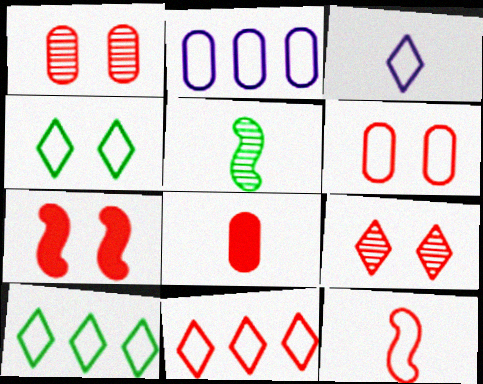[[2, 4, 12], 
[3, 4, 11], 
[3, 5, 8], 
[6, 7, 9], 
[6, 11, 12]]